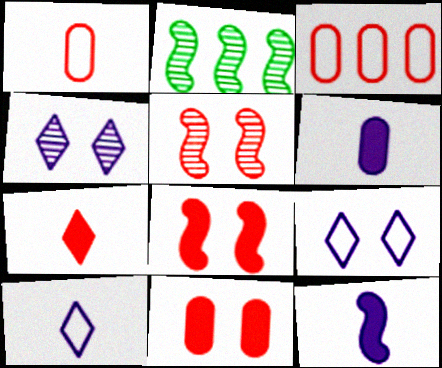[[2, 10, 11], 
[3, 5, 7]]